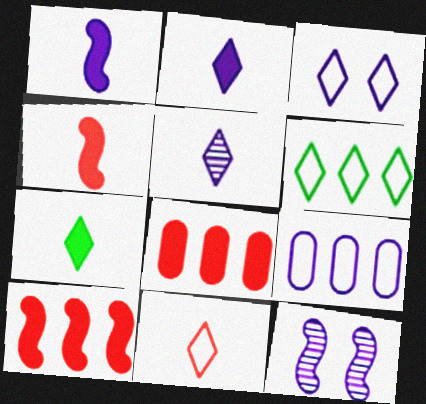[[2, 9, 12], 
[3, 6, 11], 
[5, 7, 11]]